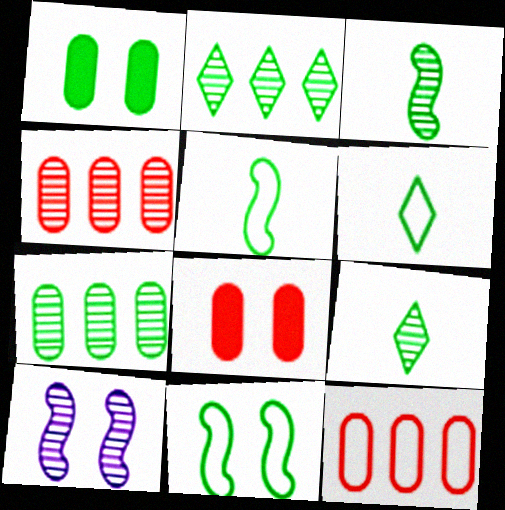[[1, 2, 5], 
[4, 9, 10]]